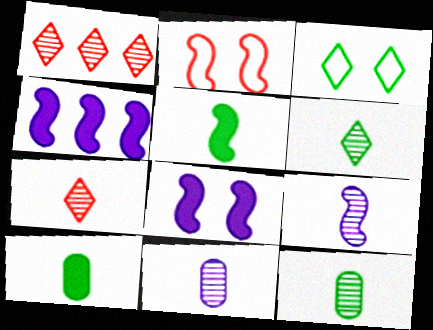[[7, 9, 12]]